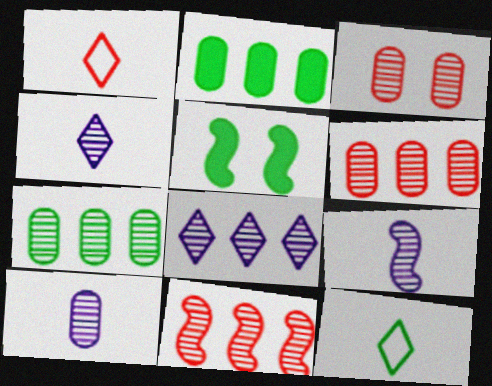[[3, 7, 10], 
[4, 9, 10], 
[5, 7, 12], 
[7, 8, 11]]